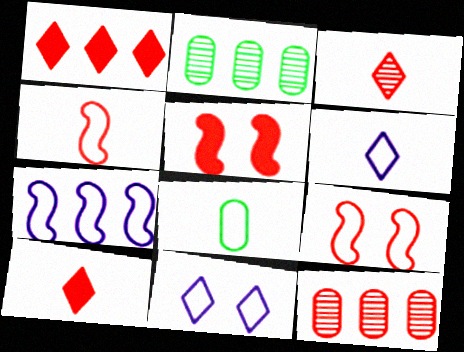[[1, 2, 7], 
[2, 5, 6], 
[4, 6, 8], 
[9, 10, 12]]